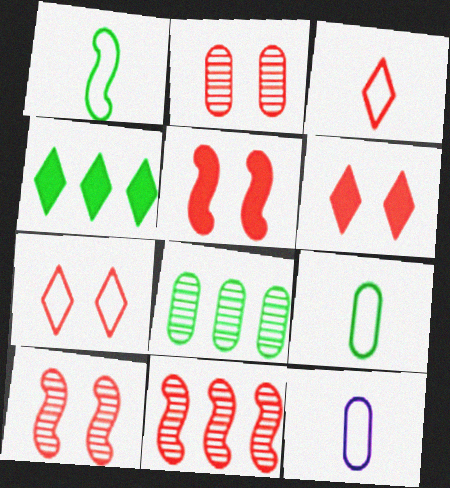[[1, 3, 12], 
[2, 5, 7], 
[4, 10, 12]]